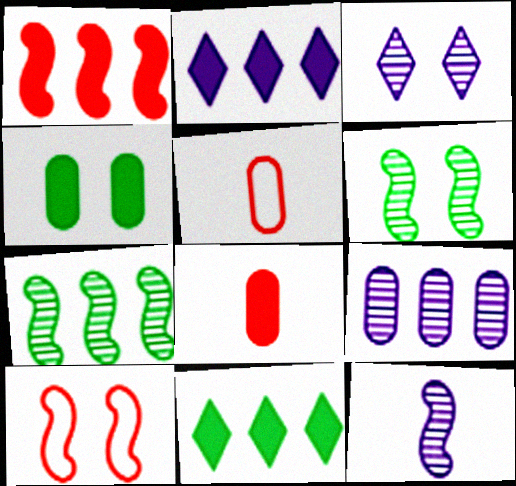[[2, 5, 6], 
[3, 4, 10], 
[3, 9, 12], 
[4, 5, 9]]